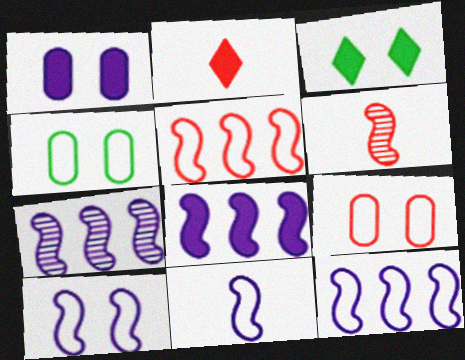[[2, 4, 7], 
[7, 8, 12], 
[10, 11, 12]]